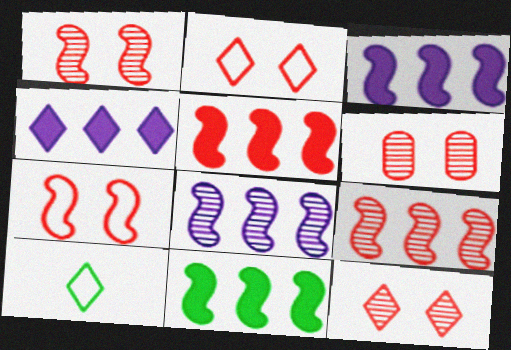[[1, 6, 12], 
[3, 5, 11], 
[3, 6, 10], 
[4, 10, 12]]